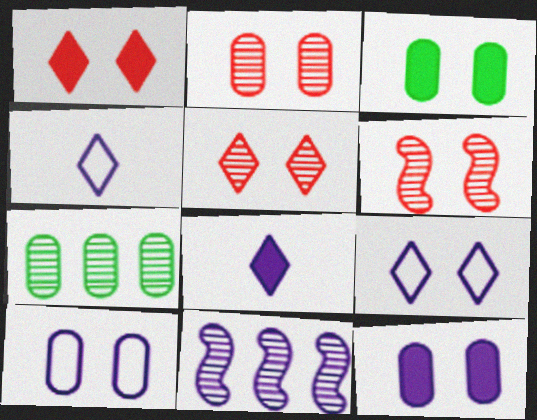[[2, 3, 10], 
[2, 5, 6], 
[3, 6, 9], 
[4, 11, 12], 
[8, 10, 11]]